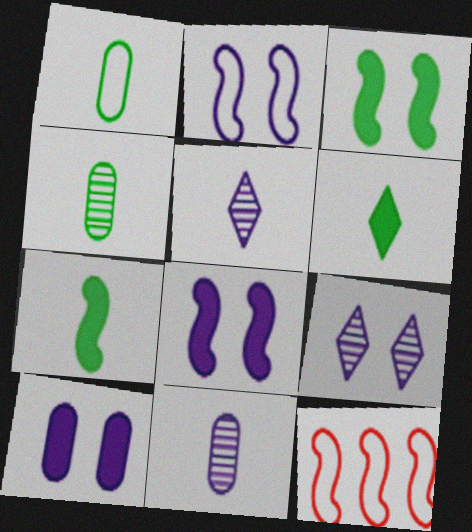[[2, 9, 10]]